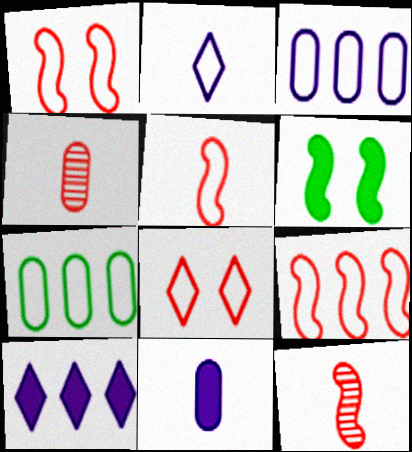[[1, 2, 7], 
[1, 5, 9]]